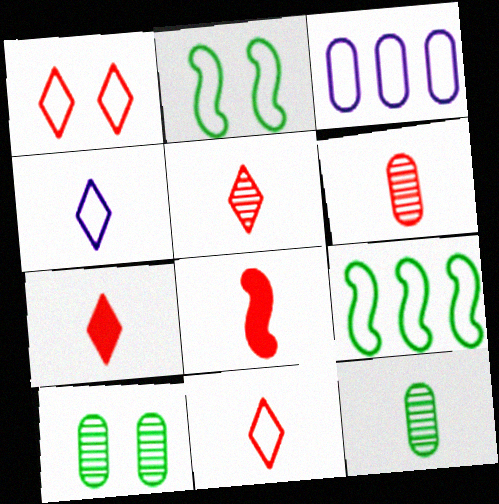[[2, 3, 11], 
[4, 8, 12], 
[5, 7, 11], 
[6, 8, 11]]